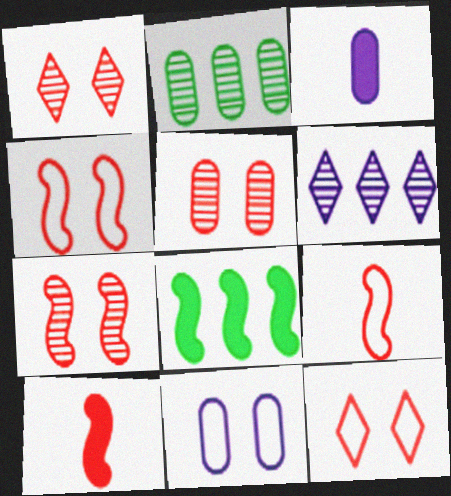[[1, 5, 7]]